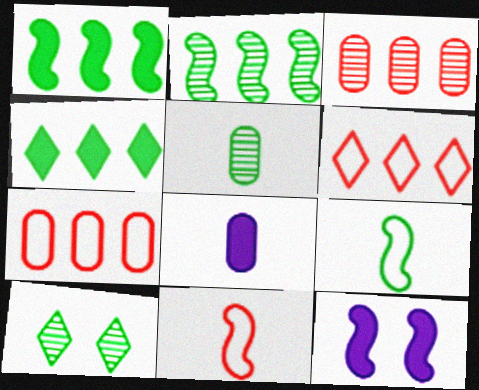[[2, 5, 10], 
[2, 11, 12], 
[5, 6, 12]]